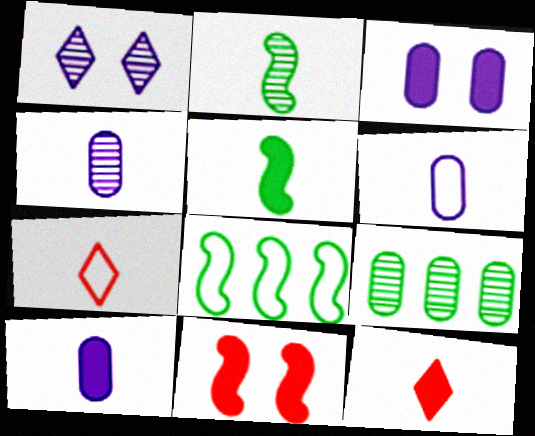[[2, 6, 12], 
[2, 7, 10], 
[4, 5, 7], 
[4, 6, 10], 
[5, 10, 12]]